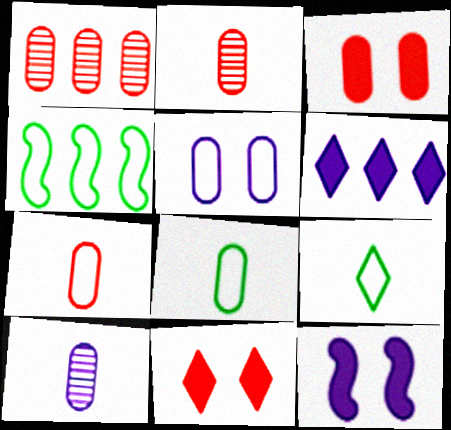[[1, 3, 7], 
[1, 4, 6], 
[1, 9, 12], 
[4, 10, 11]]